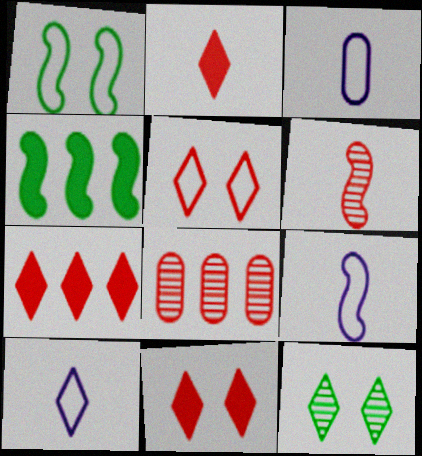[[2, 7, 11], 
[3, 9, 10], 
[7, 10, 12]]